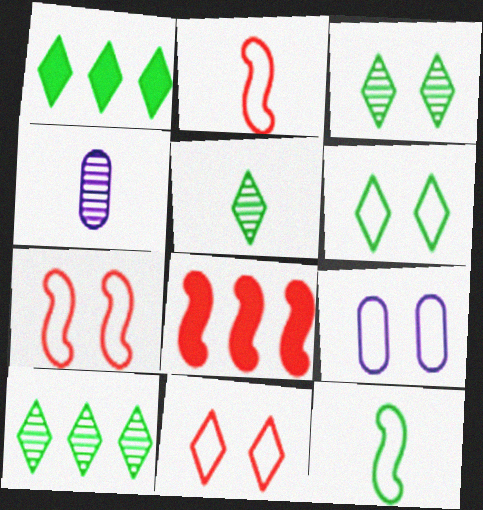[[1, 4, 7], 
[1, 5, 6], 
[3, 5, 10], 
[4, 6, 8], 
[5, 8, 9], 
[6, 7, 9]]